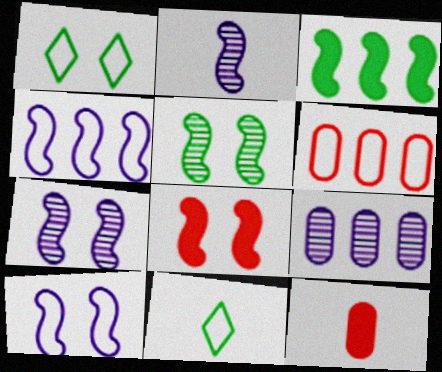[[2, 11, 12], 
[5, 8, 10], 
[6, 10, 11], 
[8, 9, 11]]